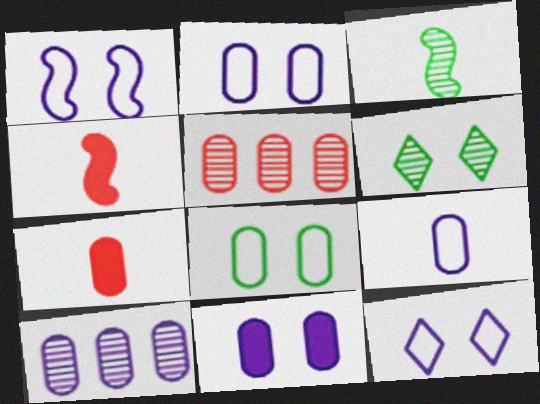[[1, 2, 12], 
[7, 8, 10], 
[9, 10, 11]]